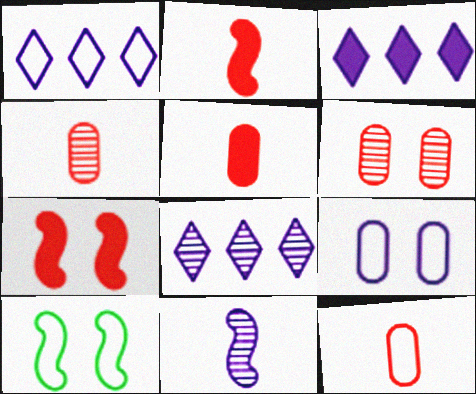[[1, 3, 8], 
[1, 10, 12], 
[3, 4, 10], 
[3, 9, 11], 
[4, 5, 12], 
[5, 8, 10]]